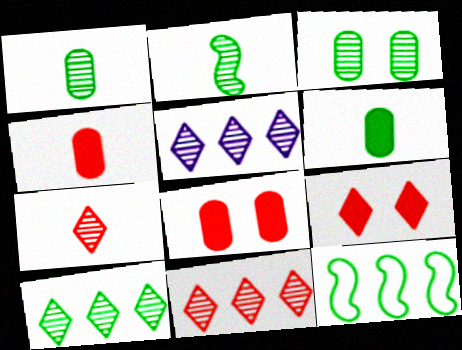[[2, 3, 10], 
[5, 10, 11]]